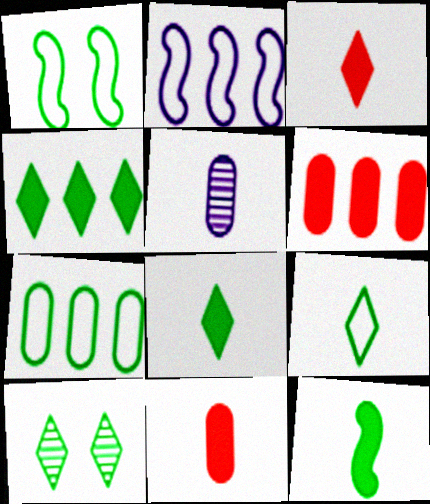[[1, 7, 9], 
[2, 10, 11], 
[4, 9, 10], 
[7, 10, 12]]